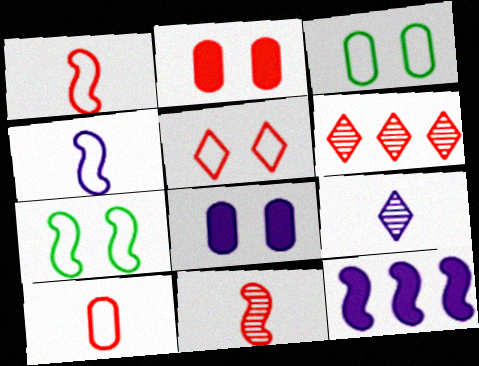[[1, 2, 6], 
[7, 11, 12]]